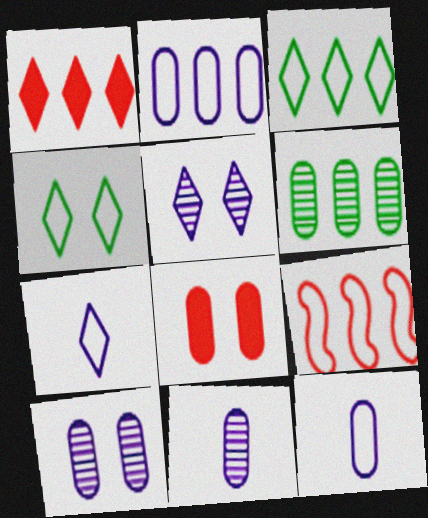[[2, 3, 9], 
[4, 9, 12], 
[6, 8, 12]]